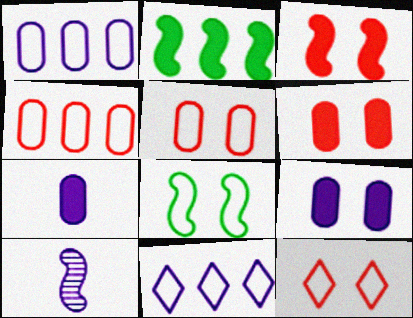[[9, 10, 11]]